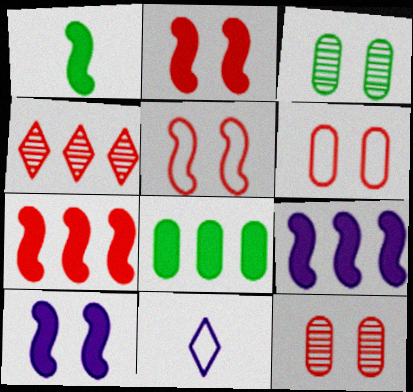[[1, 2, 9], 
[1, 7, 10], 
[3, 7, 11]]